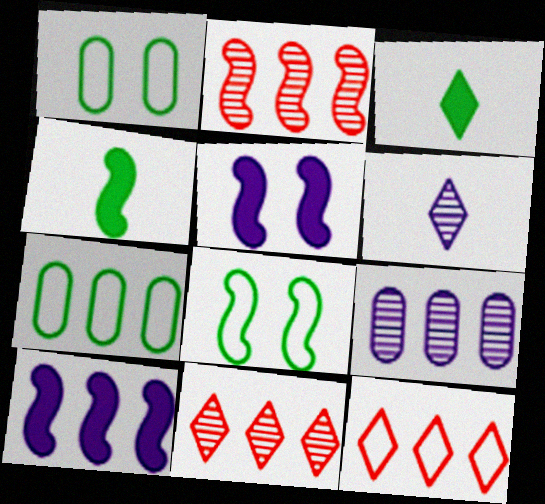[[7, 10, 11]]